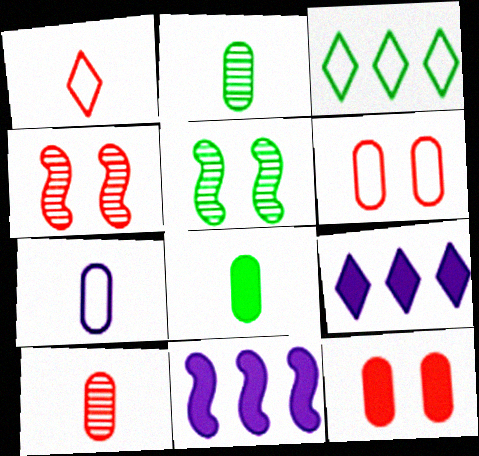[[3, 5, 8], 
[7, 8, 10]]